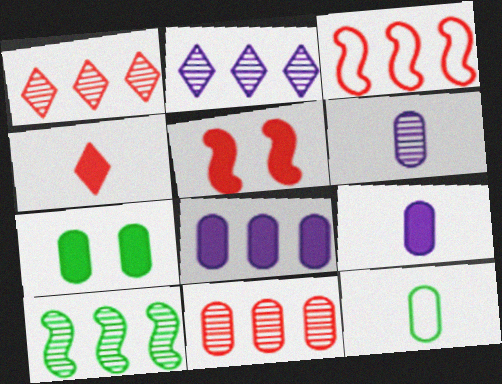[[2, 5, 12], 
[2, 10, 11]]